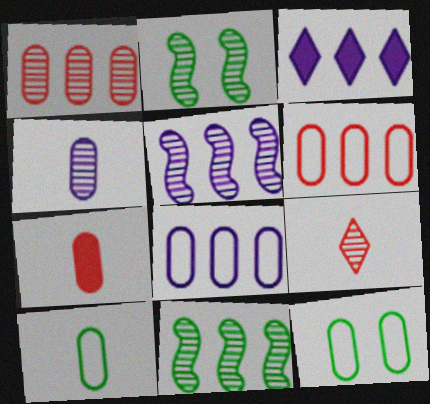[[3, 5, 8], 
[3, 6, 11], 
[4, 7, 10]]